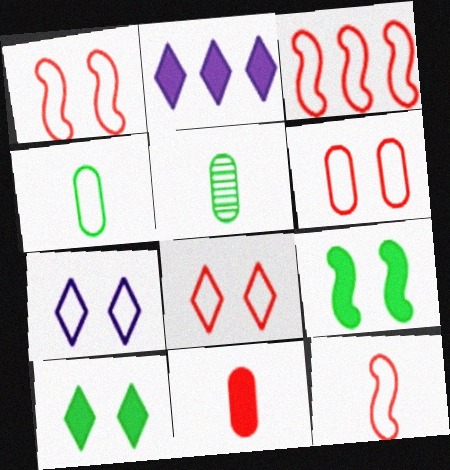[[1, 2, 5], 
[1, 3, 12], 
[1, 6, 8], 
[2, 9, 11], 
[3, 4, 7]]